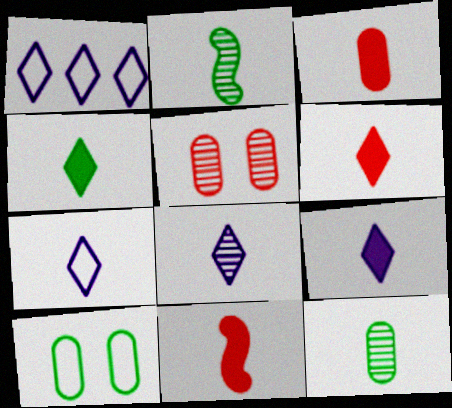[[2, 3, 7], 
[3, 6, 11], 
[4, 6, 9], 
[7, 8, 9], 
[7, 11, 12]]